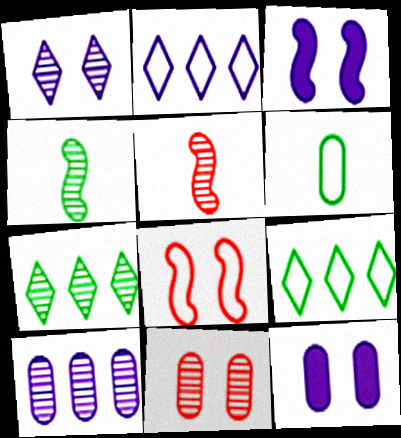[[2, 6, 8], 
[5, 9, 12]]